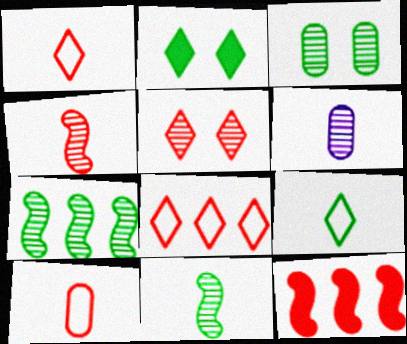[[5, 6, 7], 
[5, 10, 12]]